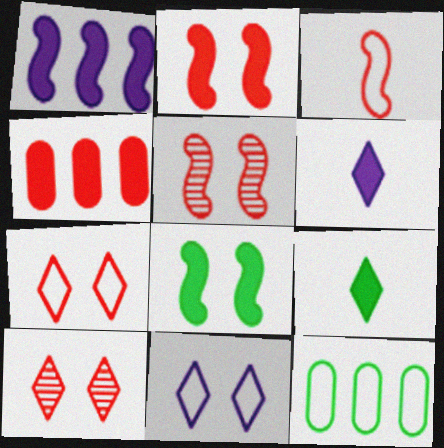[[3, 4, 10], 
[3, 11, 12], 
[4, 6, 8], 
[5, 6, 12]]